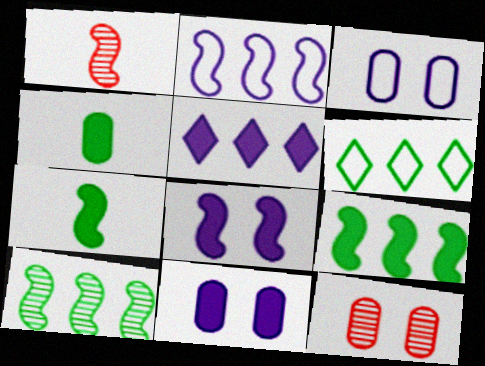[[1, 6, 11]]